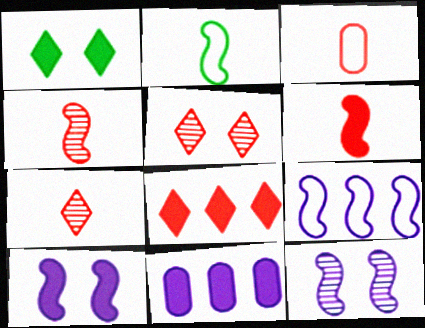[[1, 6, 11], 
[2, 5, 11], 
[3, 6, 7]]